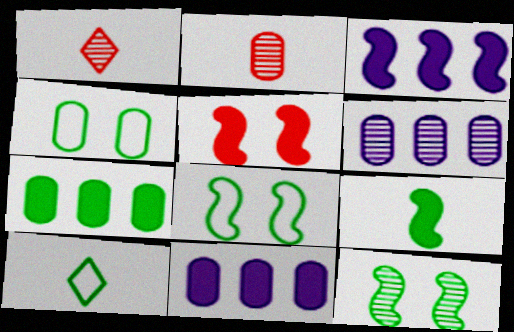[[1, 3, 4], 
[1, 6, 12], 
[1, 8, 11], 
[2, 4, 11], 
[3, 5, 9], 
[5, 6, 10], 
[7, 10, 12]]